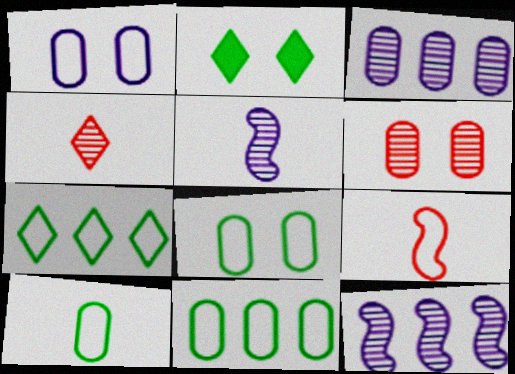[[1, 7, 9], 
[2, 3, 9], 
[8, 10, 11]]